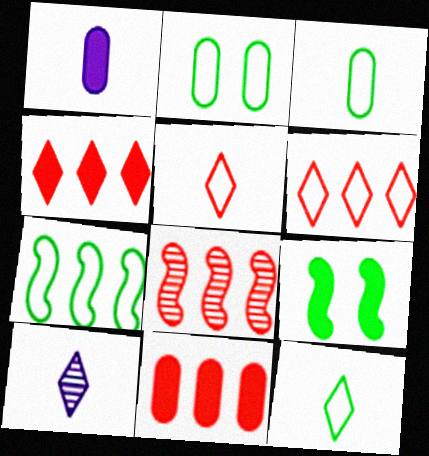[[1, 4, 9], 
[2, 7, 12], 
[6, 8, 11]]